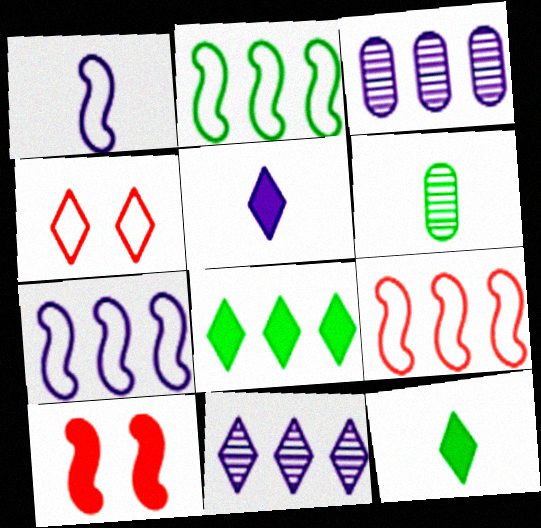[[2, 7, 9], 
[3, 8, 9], 
[4, 11, 12]]